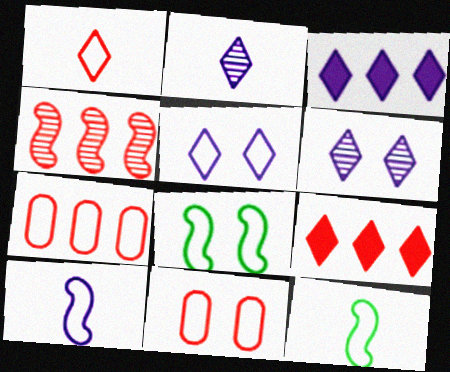[[2, 3, 5], 
[4, 7, 9], 
[5, 7, 12], 
[5, 8, 11]]